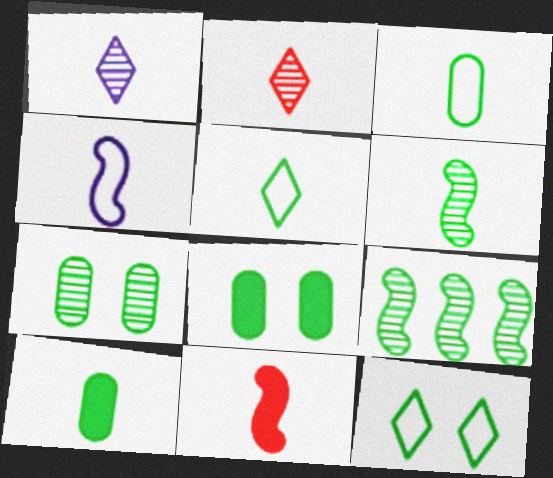[[1, 3, 11], 
[2, 4, 10], 
[4, 6, 11], 
[5, 6, 10], 
[5, 8, 9], 
[9, 10, 12]]